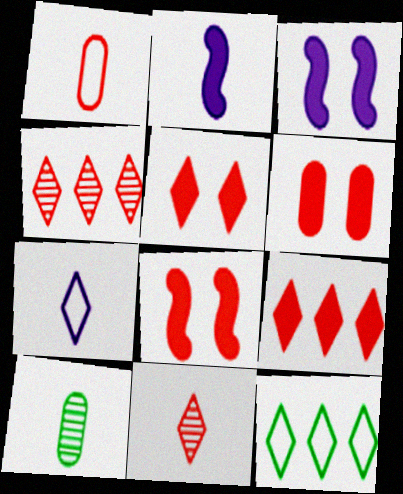[[1, 4, 8], 
[5, 6, 8]]